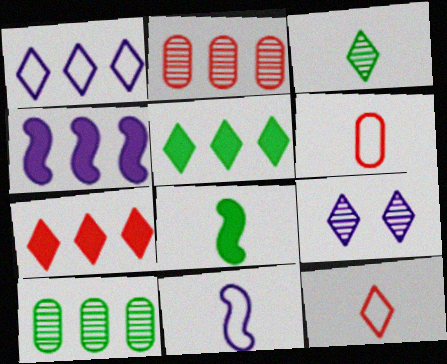[[5, 9, 12]]